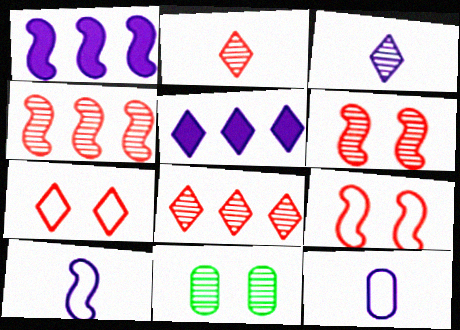[[3, 4, 11]]